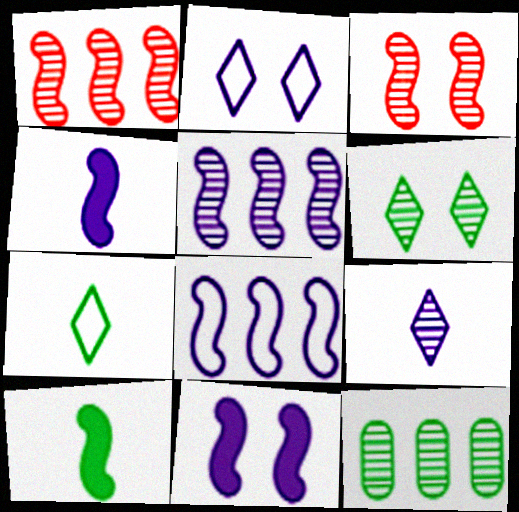[[3, 8, 10], 
[3, 9, 12]]